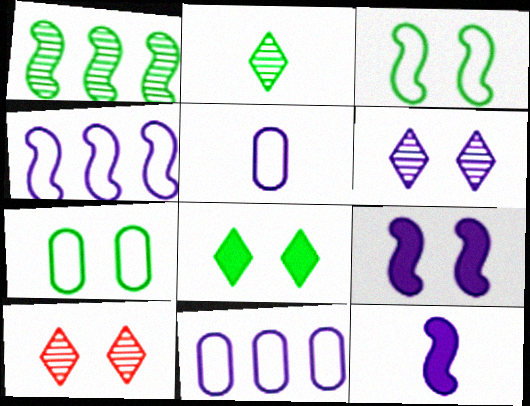[[6, 11, 12], 
[7, 9, 10]]